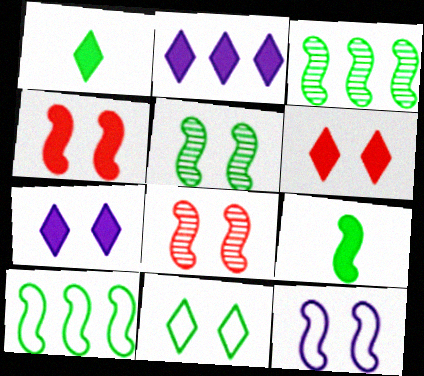[[1, 2, 6], 
[4, 5, 12], 
[5, 9, 10]]